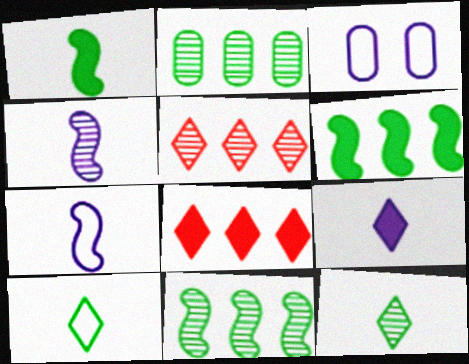[[1, 3, 5]]